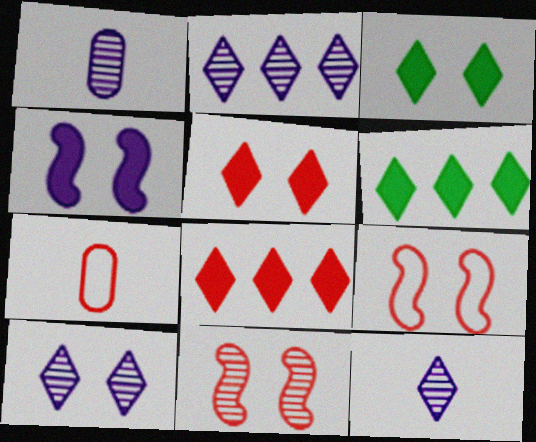[[1, 6, 9], 
[2, 10, 12], 
[7, 8, 11]]